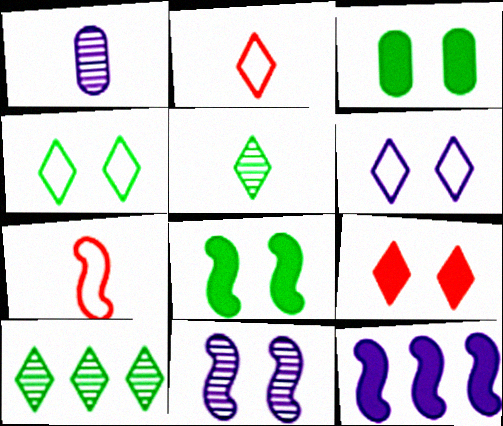[[1, 6, 12]]